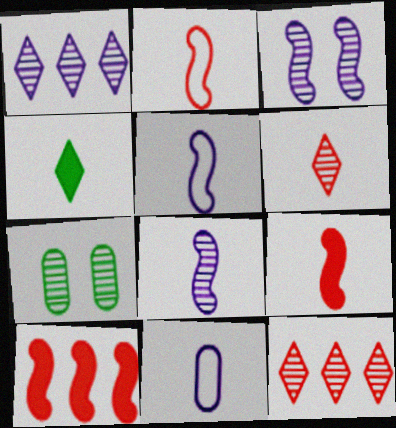[[7, 8, 12]]